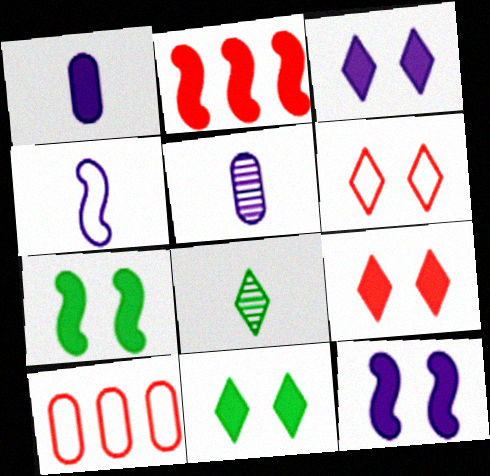[[1, 2, 11], 
[3, 9, 11], 
[8, 10, 12]]